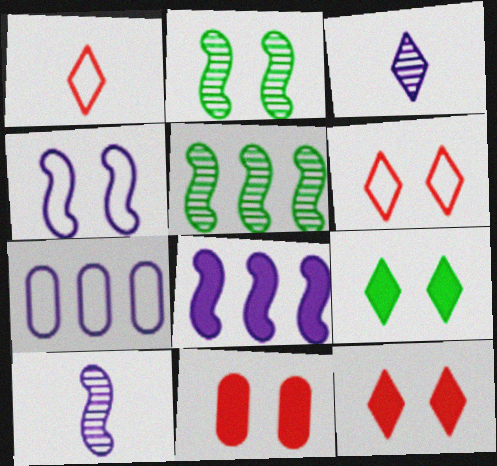[[4, 8, 10]]